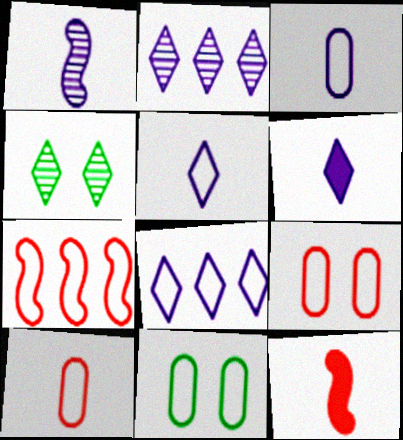[[1, 3, 6], 
[2, 11, 12], 
[5, 7, 11]]